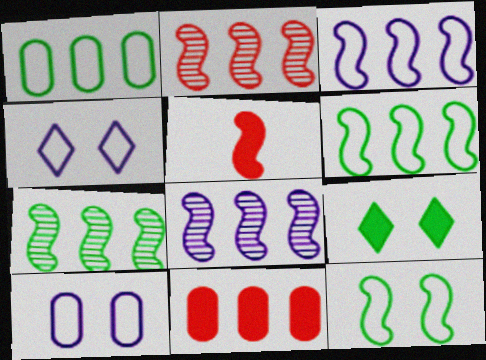[[2, 7, 8], 
[5, 8, 12]]